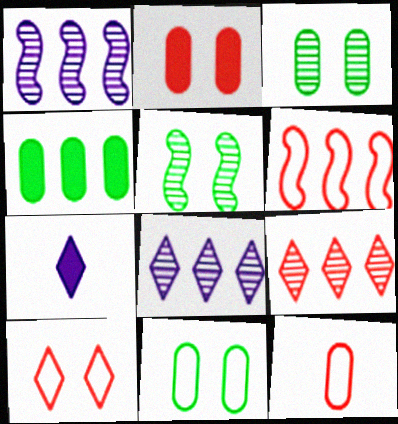[[3, 6, 7], 
[4, 6, 8], 
[6, 10, 12]]